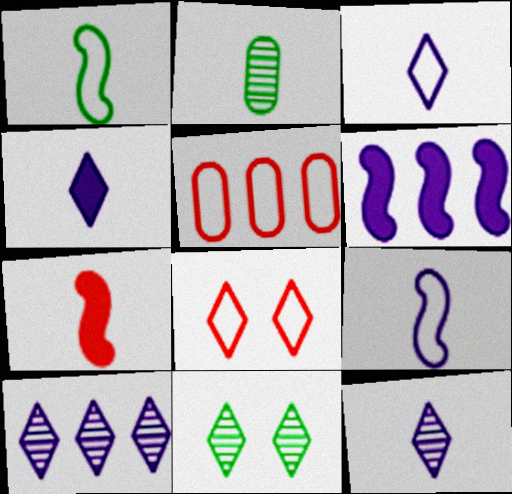[[2, 3, 7], 
[2, 6, 8], 
[3, 4, 12]]